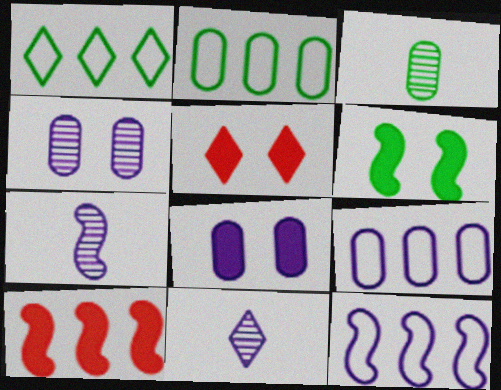[[1, 3, 6], 
[1, 5, 11], 
[2, 5, 7], 
[3, 5, 12], 
[5, 6, 8], 
[8, 11, 12]]